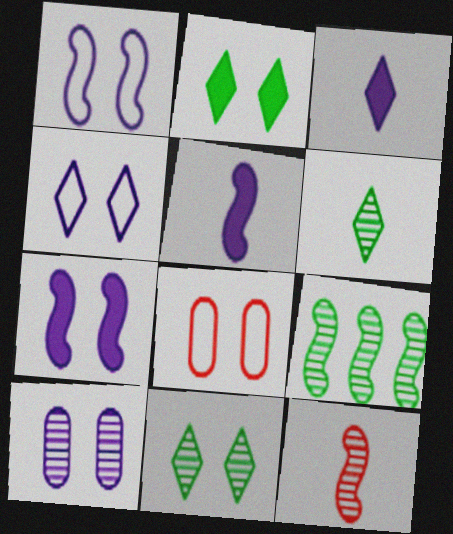[[3, 8, 9], 
[4, 7, 10], 
[7, 8, 11]]